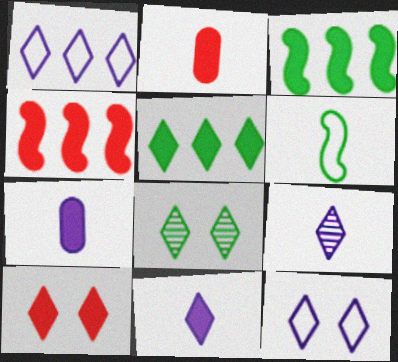[[2, 4, 10], 
[2, 6, 9], 
[3, 7, 10], 
[5, 10, 11], 
[8, 10, 12]]